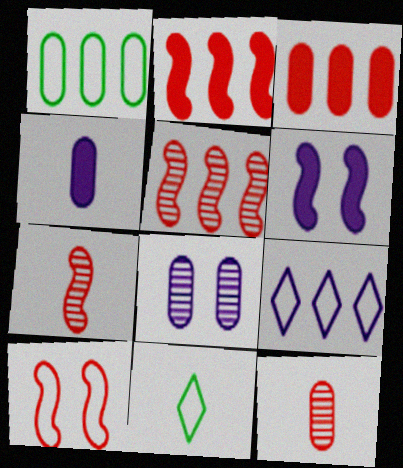[[2, 7, 10], 
[2, 8, 11], 
[4, 7, 11]]